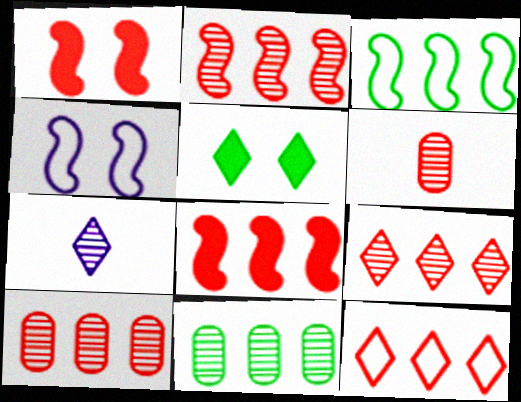[[1, 6, 12], 
[2, 9, 10], 
[5, 7, 12], 
[8, 10, 12]]